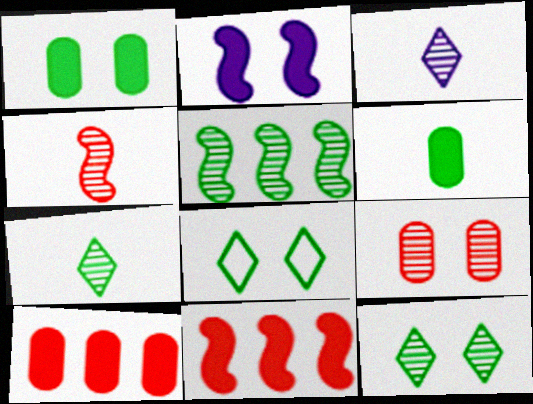[[2, 8, 9], 
[3, 5, 9], 
[5, 6, 8]]